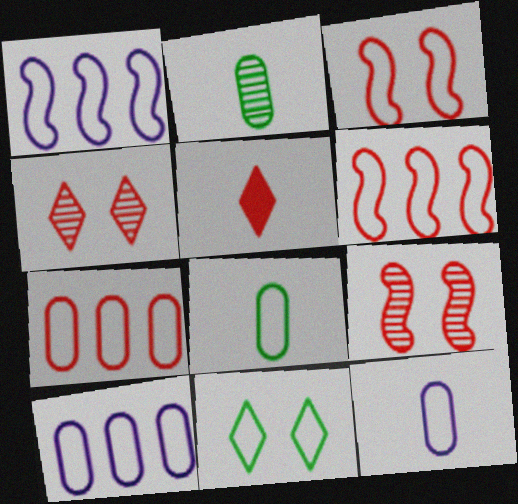[[5, 7, 9], 
[6, 11, 12]]